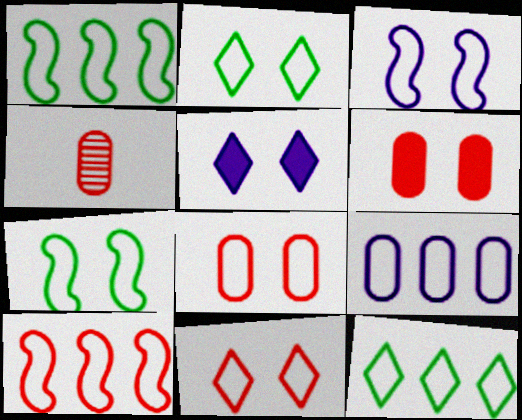[[1, 4, 5], 
[2, 3, 8], 
[9, 10, 12]]